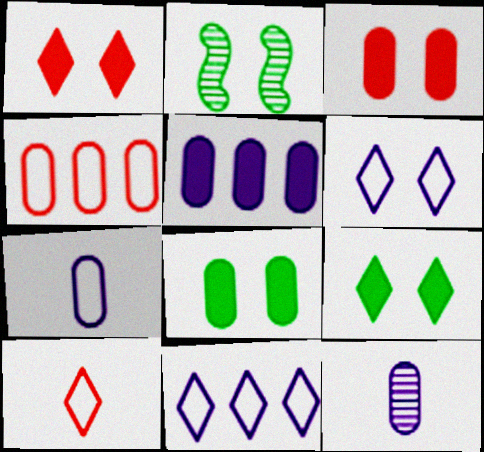[[2, 3, 6], 
[2, 5, 10], 
[4, 8, 12]]